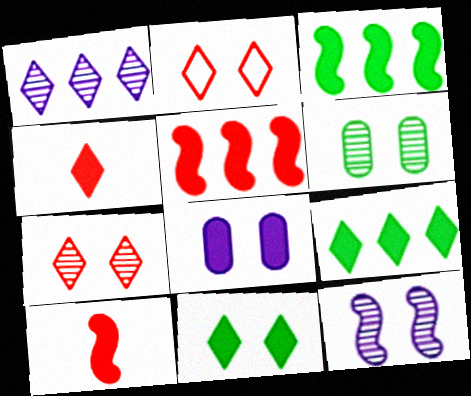[[3, 4, 8], 
[6, 7, 12], 
[8, 9, 10]]